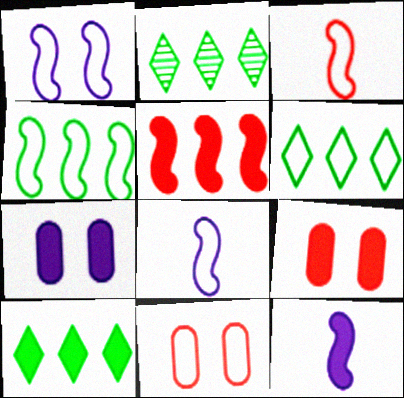[[1, 3, 4], 
[2, 3, 7], 
[2, 6, 10], 
[2, 8, 9], 
[2, 11, 12], 
[6, 8, 11], 
[9, 10, 12]]